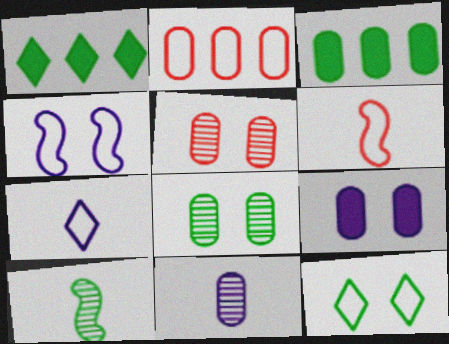[[3, 10, 12]]